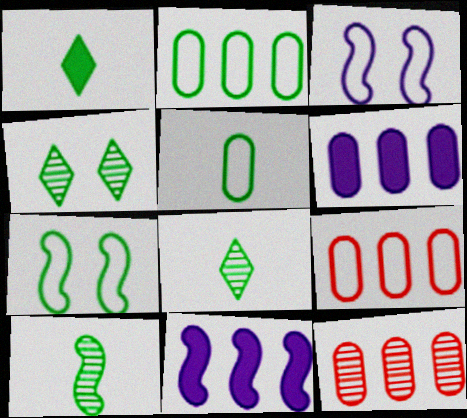[[1, 3, 12], 
[1, 5, 10], 
[2, 6, 12]]